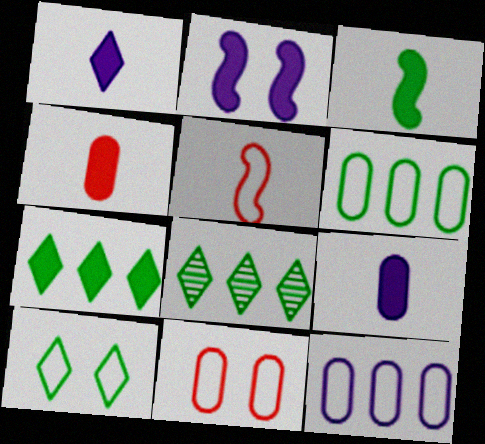[[1, 3, 4], 
[2, 4, 7], 
[5, 10, 12]]